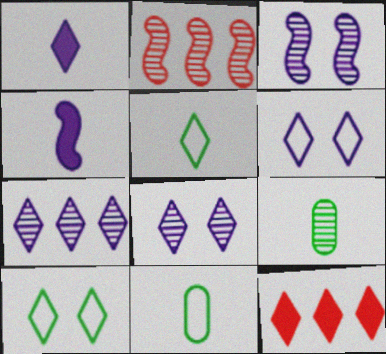[[1, 6, 7], 
[2, 8, 9], 
[3, 11, 12], 
[5, 8, 12]]